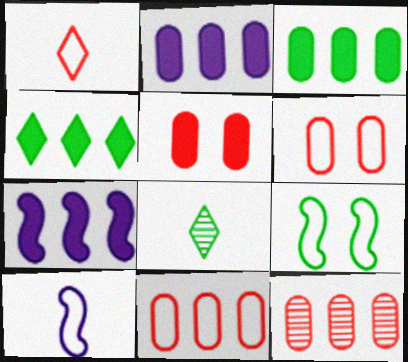[[3, 8, 9], 
[6, 7, 8]]